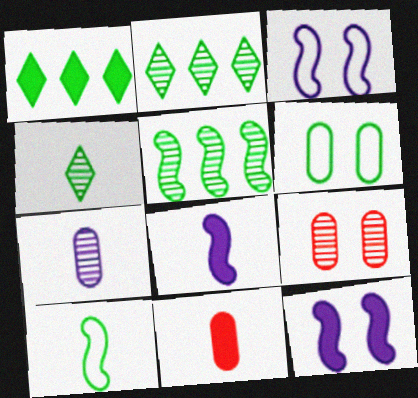[[1, 11, 12], 
[2, 3, 11]]